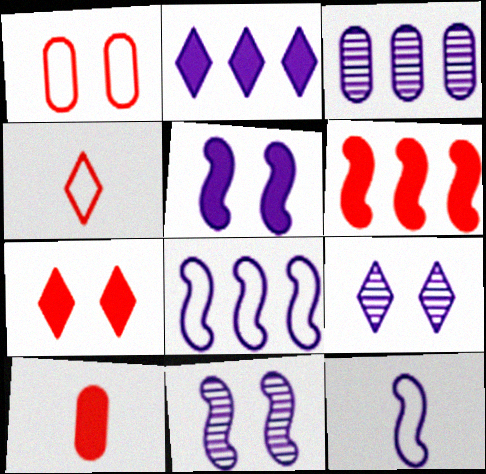[[2, 3, 8], 
[6, 7, 10]]